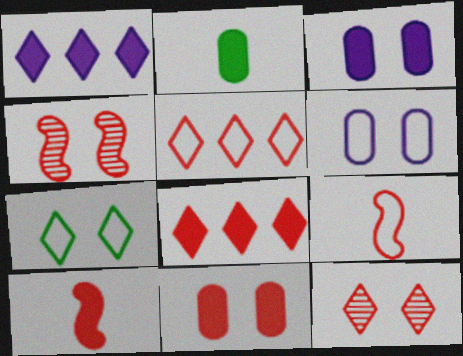[[3, 4, 7], 
[8, 10, 11]]